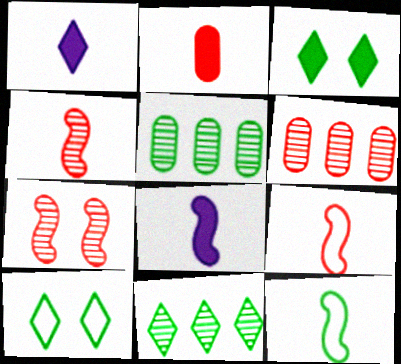[[3, 5, 12], 
[4, 8, 12], 
[6, 8, 10]]